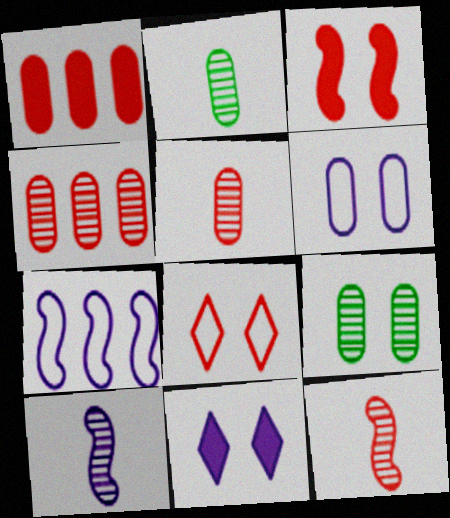[[1, 2, 6], 
[1, 8, 12]]